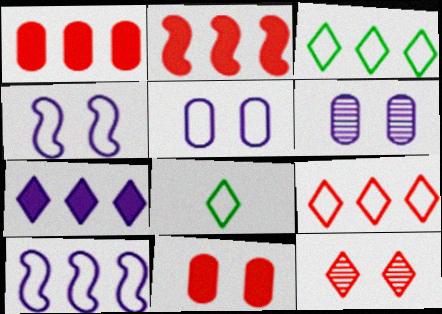[[2, 6, 8], 
[7, 8, 12]]